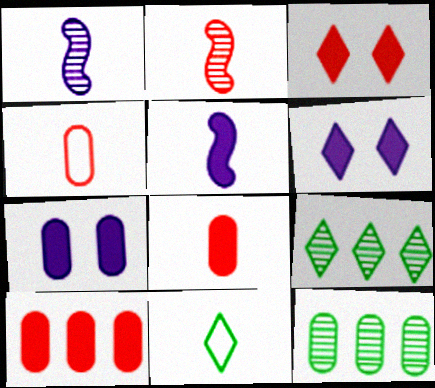[[1, 8, 11], 
[4, 7, 12]]